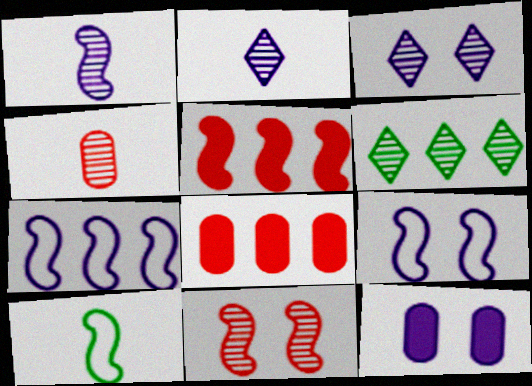[[2, 7, 12], 
[3, 8, 10], 
[3, 9, 12], 
[6, 7, 8]]